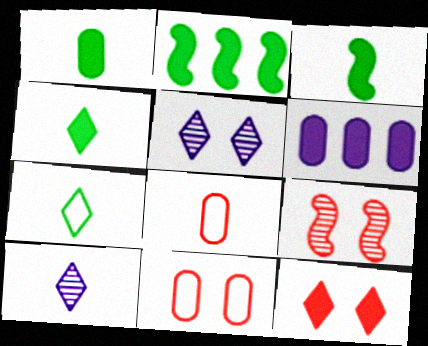[[1, 3, 4], 
[2, 5, 8], 
[2, 10, 11], 
[3, 6, 12], 
[3, 8, 10], 
[6, 7, 9], 
[9, 11, 12]]